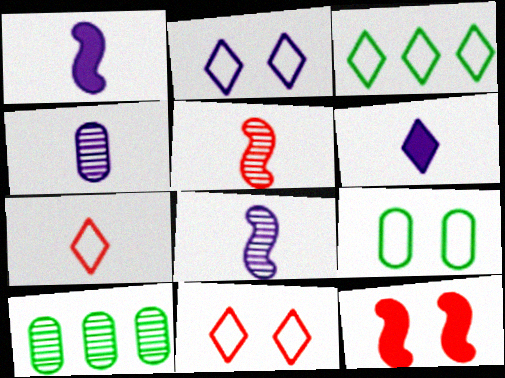[[1, 10, 11], 
[2, 3, 7], 
[3, 4, 12]]